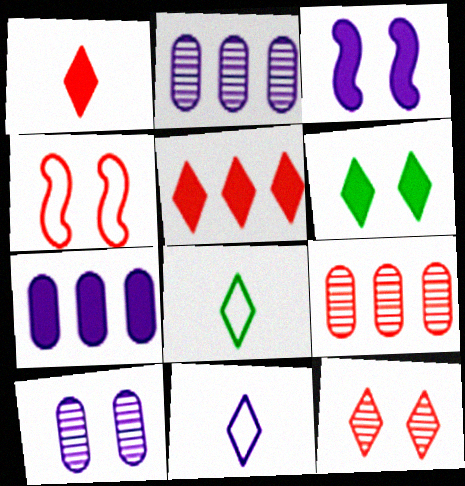[[1, 4, 9], 
[2, 3, 11], 
[3, 8, 9], 
[4, 6, 10]]